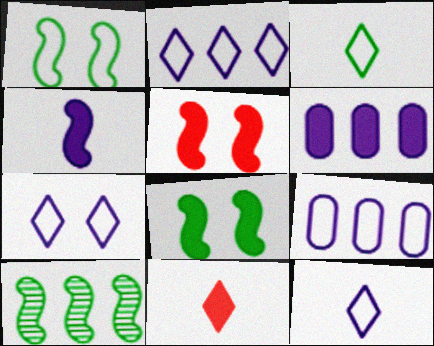[[2, 7, 12], 
[6, 8, 11]]